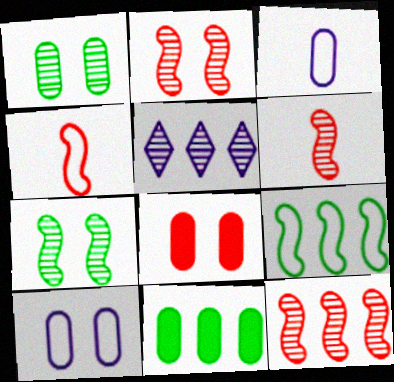[[1, 5, 6], 
[1, 8, 10], 
[2, 6, 12]]